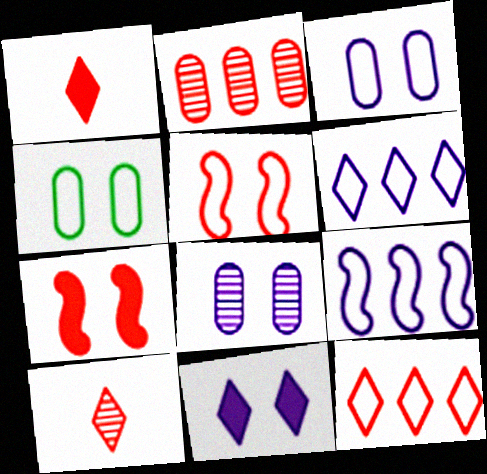[[1, 2, 5]]